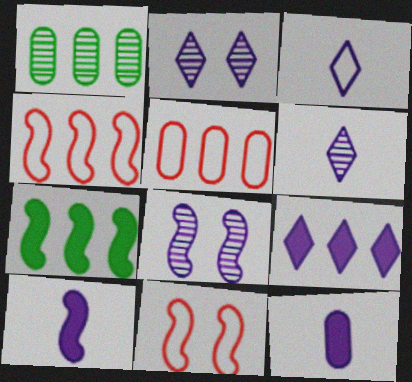[[1, 4, 9], 
[2, 3, 9]]